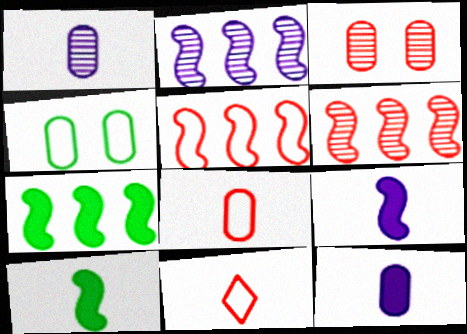[[1, 10, 11], 
[2, 5, 7]]